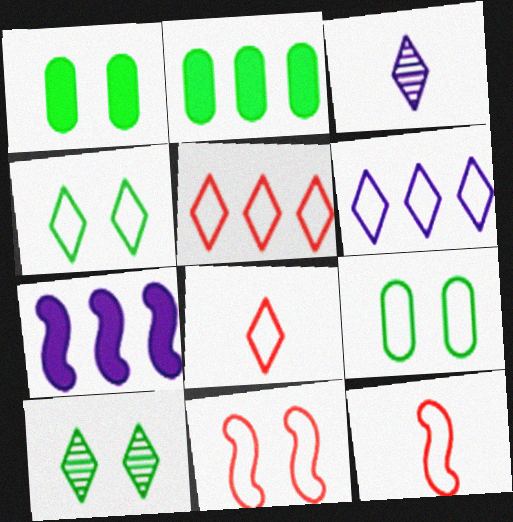[[2, 3, 11], 
[4, 6, 8], 
[6, 9, 12]]